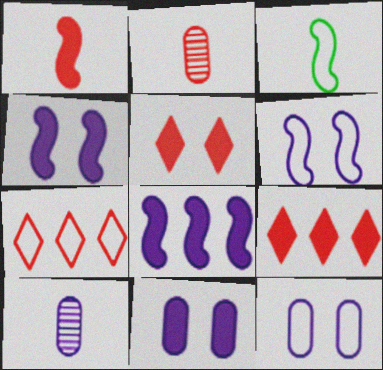[[3, 7, 12]]